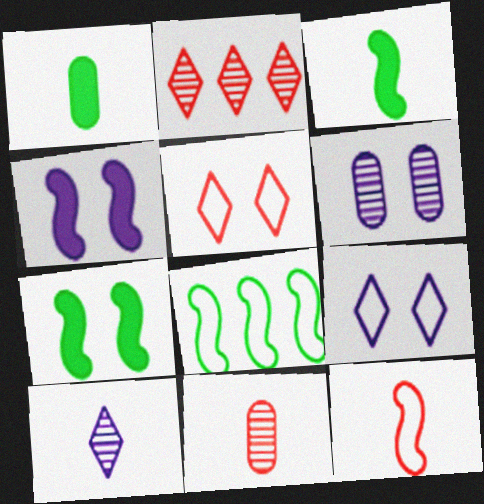[[1, 10, 12], 
[4, 6, 9], 
[5, 6, 7]]